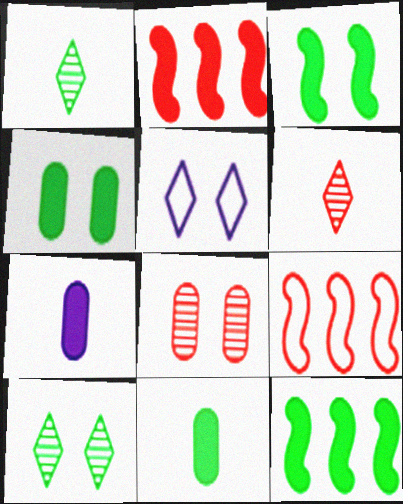[[3, 5, 8], 
[7, 9, 10]]